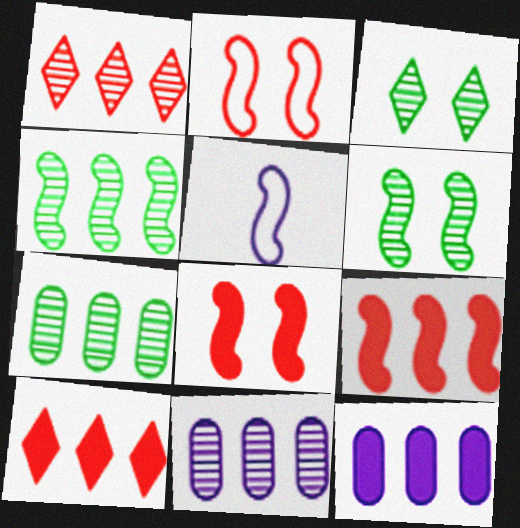[[1, 4, 11], 
[4, 5, 8], 
[5, 6, 9]]